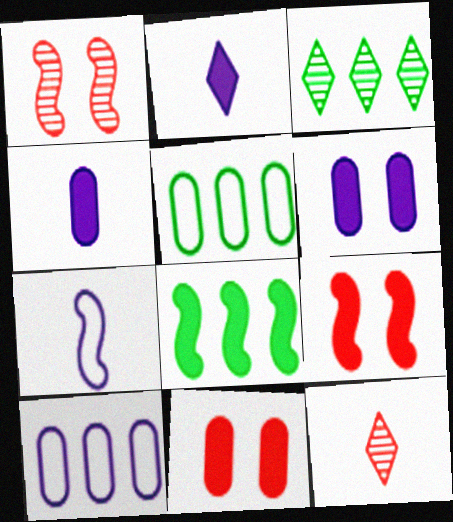[[1, 2, 5], 
[1, 7, 8], 
[2, 8, 11], 
[3, 5, 8], 
[3, 7, 11]]